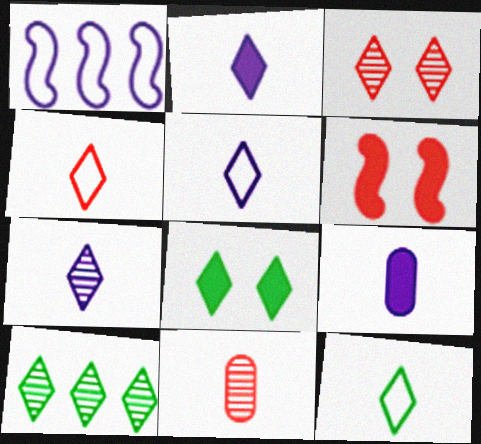[[1, 8, 11], 
[2, 5, 7], 
[3, 7, 10], 
[4, 5, 12], 
[8, 10, 12]]